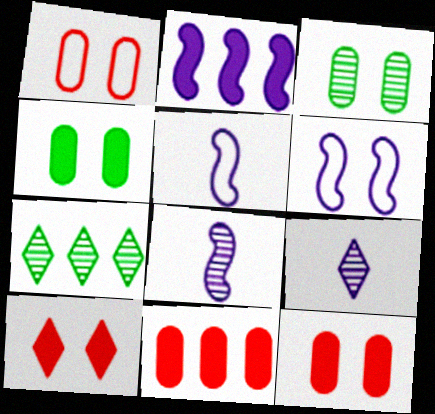[[2, 6, 8], 
[3, 6, 10], 
[5, 7, 12]]